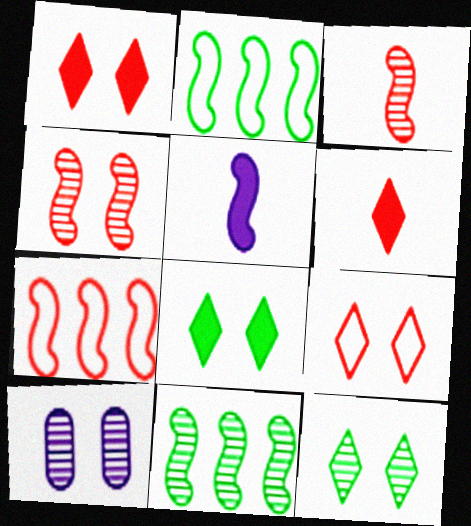[[2, 4, 5], 
[2, 6, 10], 
[4, 10, 12]]